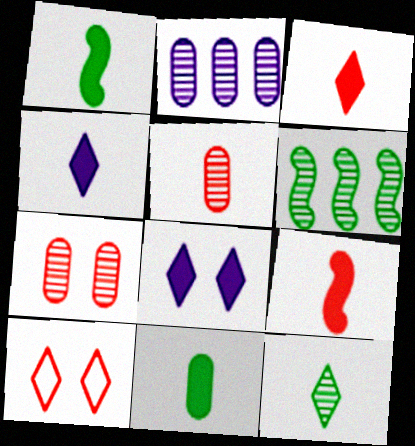[[1, 2, 10], 
[4, 9, 11]]